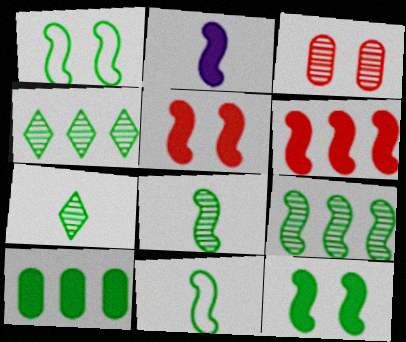[[1, 7, 10], 
[2, 6, 12], 
[9, 11, 12]]